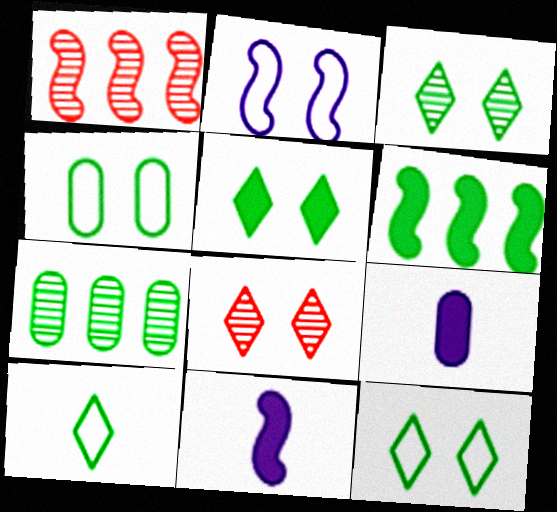[[1, 9, 12], 
[3, 5, 12]]